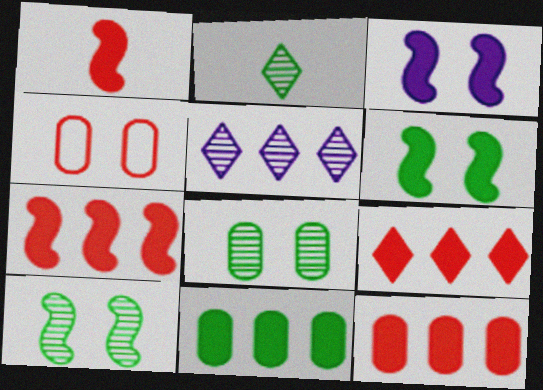[[7, 9, 12]]